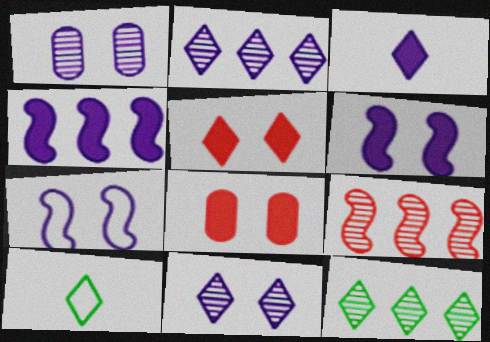[[2, 5, 10]]